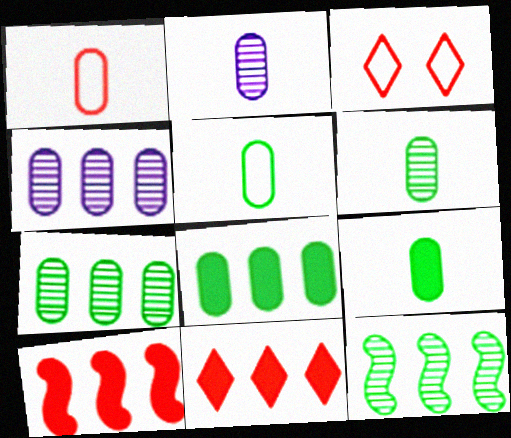[[1, 2, 9], 
[5, 6, 9]]